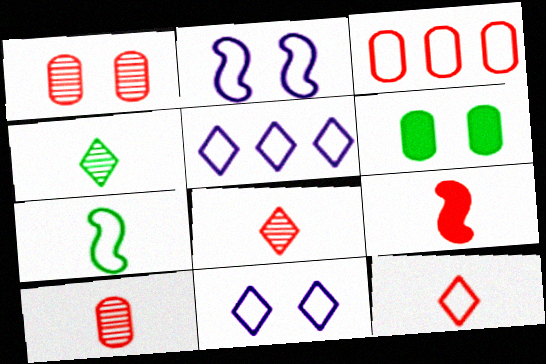[[3, 7, 11], 
[9, 10, 12]]